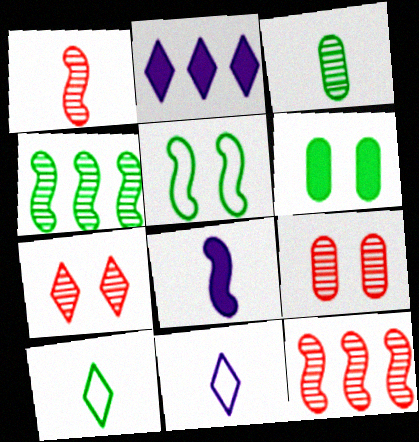[[2, 7, 10], 
[4, 6, 10], 
[5, 8, 12], 
[6, 11, 12]]